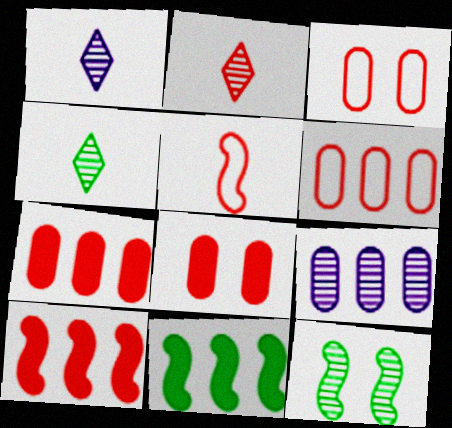[[1, 2, 4], 
[1, 3, 11], 
[2, 3, 10], 
[2, 9, 12]]